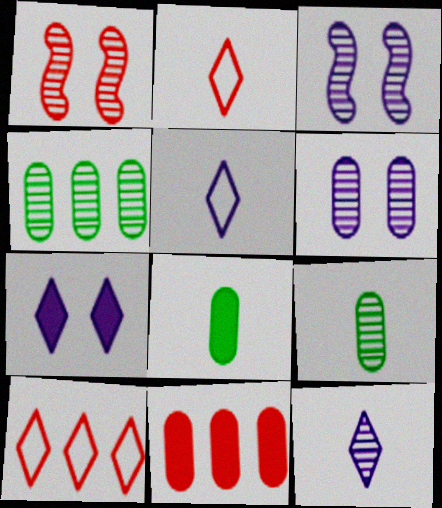[[1, 2, 11], 
[1, 4, 12], 
[3, 8, 10]]